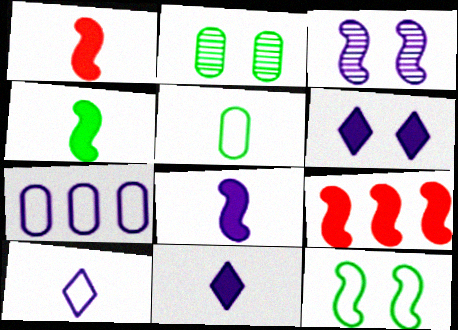[[1, 4, 8], 
[2, 9, 10], 
[3, 7, 11]]